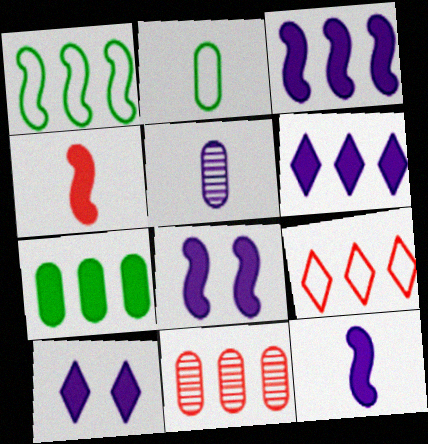[[1, 6, 11], 
[3, 8, 12], 
[4, 7, 10]]